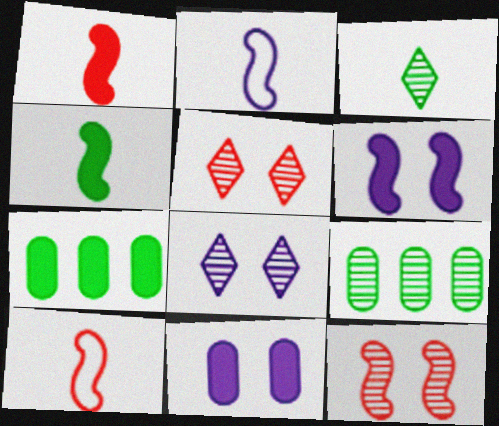[[2, 5, 7], 
[7, 8, 10]]